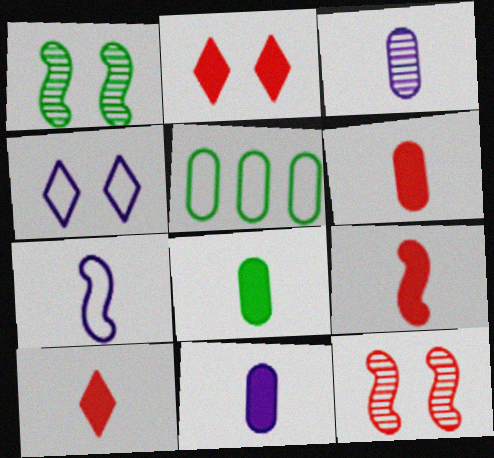[[6, 8, 11], 
[6, 9, 10]]